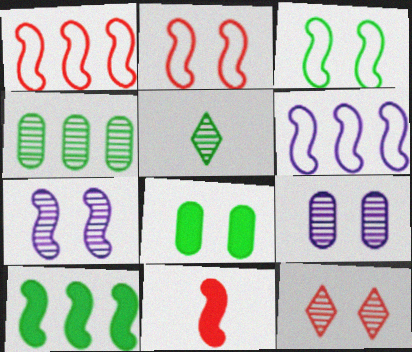[]